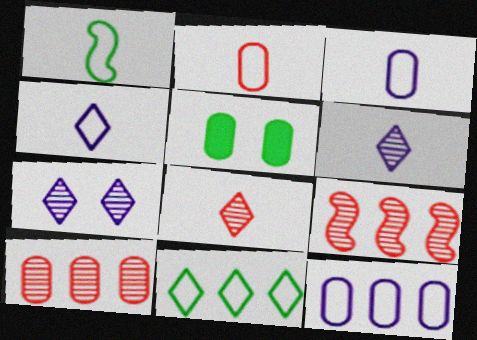[[1, 2, 4], 
[3, 5, 10], 
[4, 5, 9]]